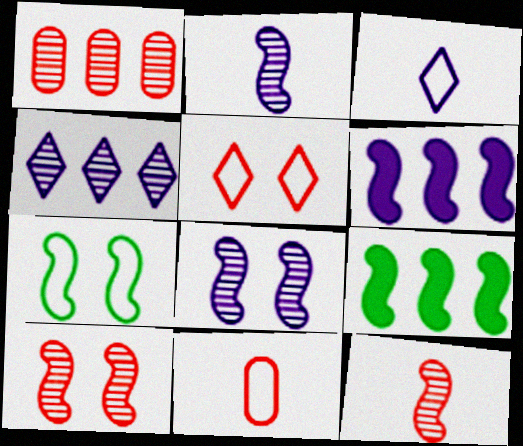[[6, 7, 12]]